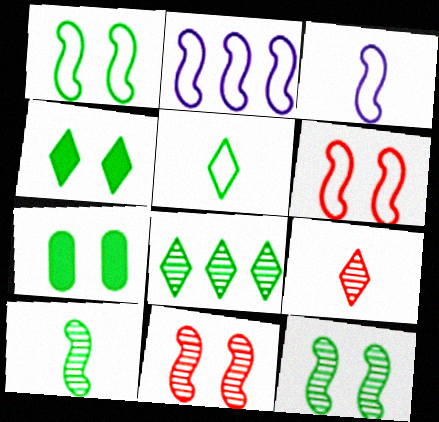[[2, 7, 9], 
[4, 5, 8]]